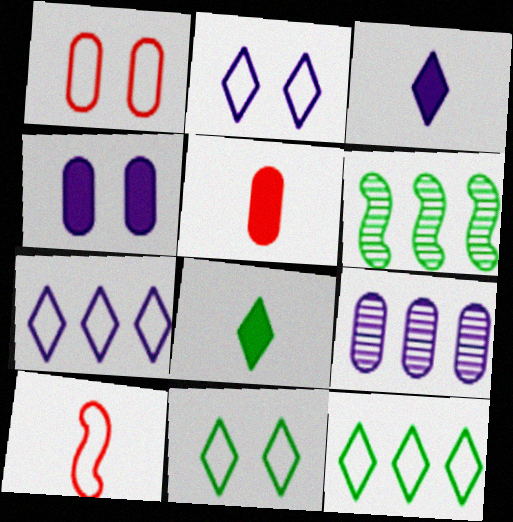[[1, 3, 6], 
[2, 5, 6]]